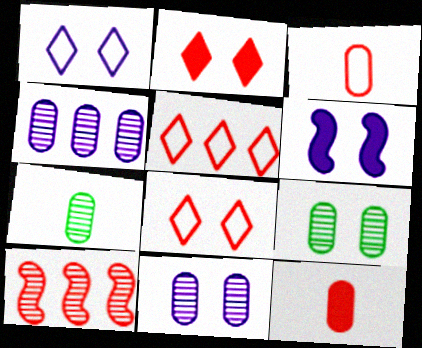[[1, 6, 11], 
[2, 3, 10], 
[5, 6, 7], 
[6, 8, 9], 
[8, 10, 12]]